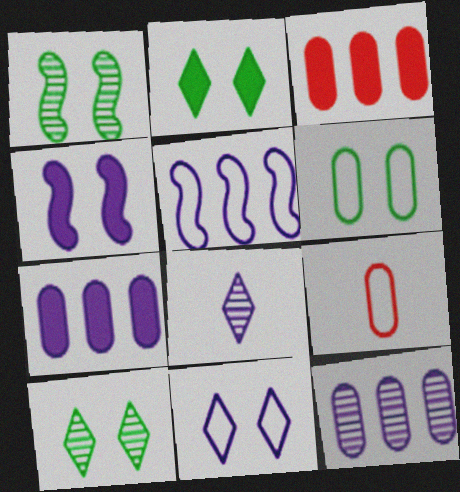[[1, 2, 6]]